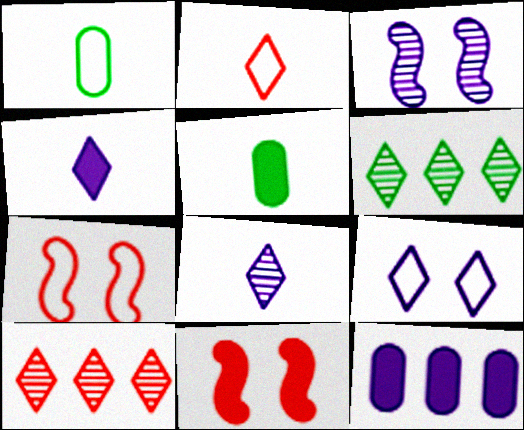[]